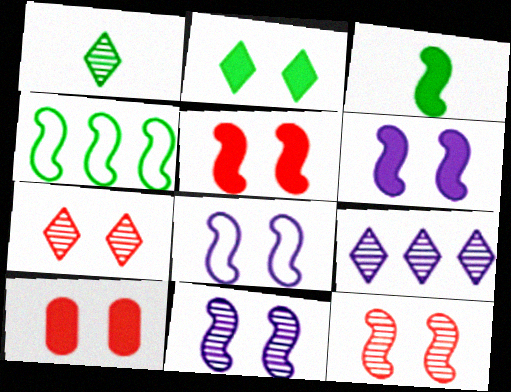[[1, 7, 9], 
[2, 6, 10], 
[6, 8, 11]]